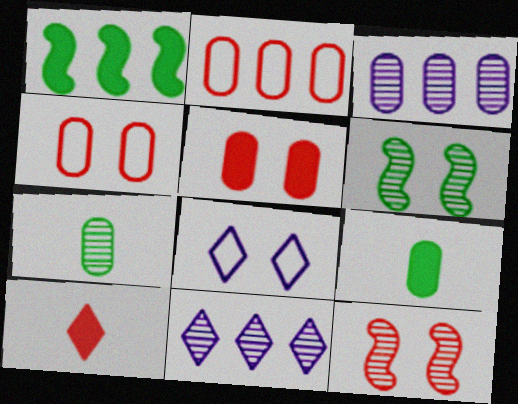[[1, 2, 11], 
[2, 10, 12], 
[3, 4, 9], 
[5, 6, 8], 
[7, 11, 12]]